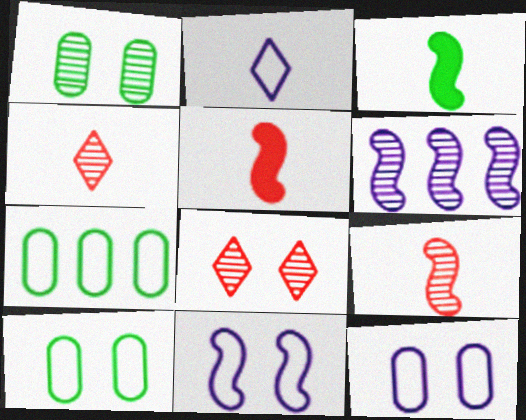[[1, 4, 6]]